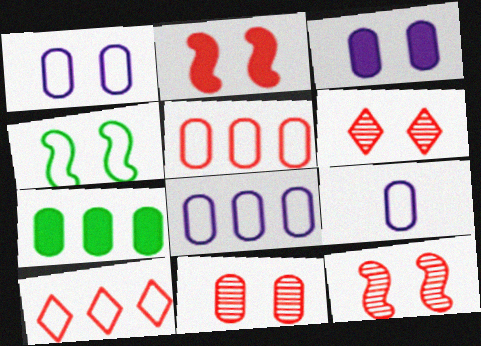[[1, 8, 9], 
[3, 4, 6], 
[4, 9, 10], 
[6, 11, 12], 
[7, 9, 11]]